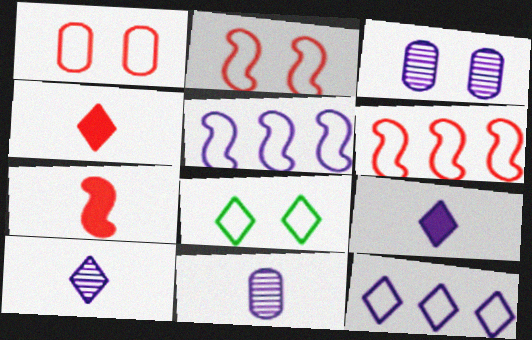[[3, 5, 9]]